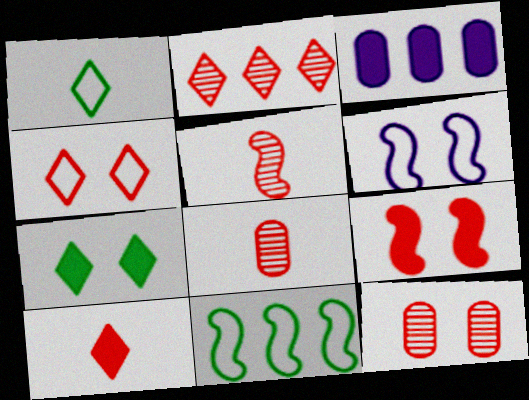[[2, 3, 11], 
[2, 4, 10], 
[2, 5, 12], 
[4, 9, 12], 
[6, 7, 12]]